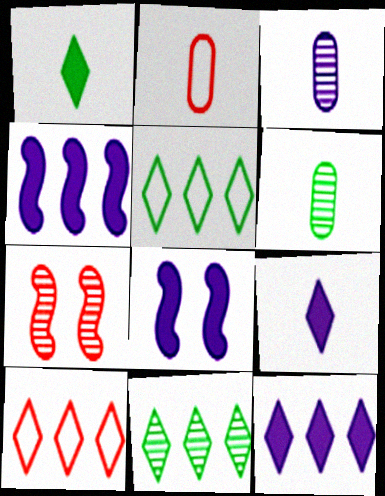[[2, 8, 11], 
[3, 7, 11], 
[6, 8, 10], 
[10, 11, 12]]